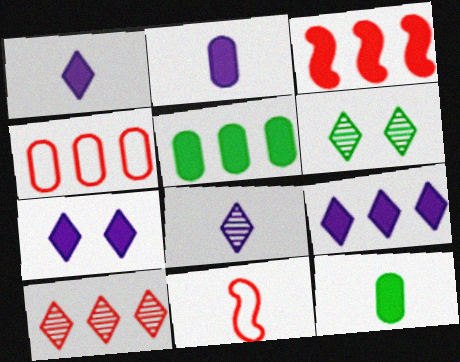[[1, 7, 9], 
[3, 4, 10], 
[3, 5, 9], 
[3, 7, 12], 
[6, 8, 10], 
[8, 11, 12]]